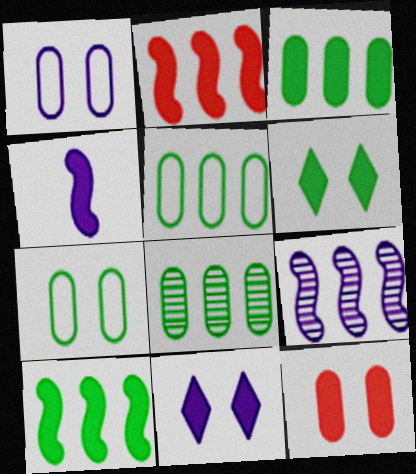[[3, 5, 8]]